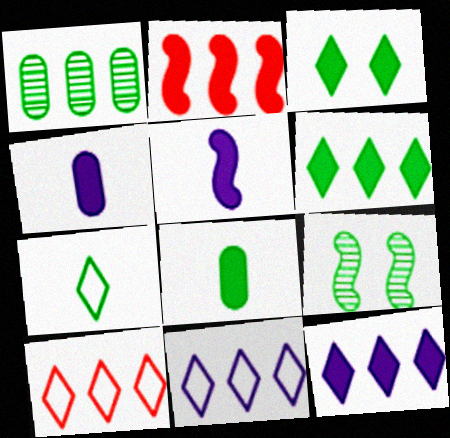[[1, 2, 11], 
[2, 3, 4], 
[4, 9, 10]]